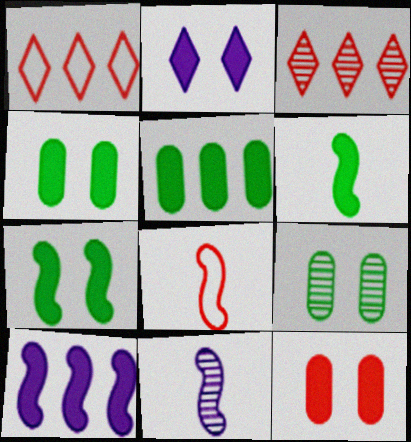[[1, 4, 11], 
[2, 7, 12], 
[3, 8, 12], 
[3, 9, 11], 
[6, 8, 11]]